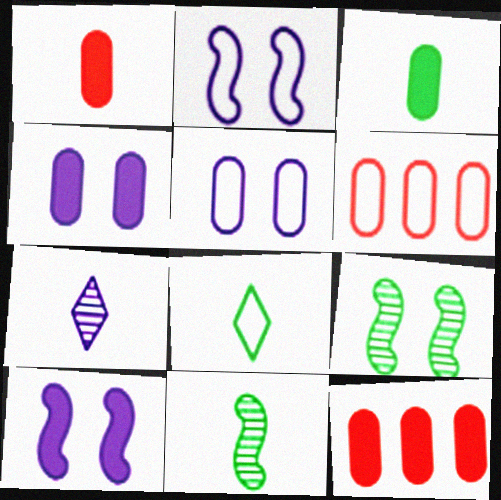[[2, 6, 8], 
[3, 4, 12], 
[3, 8, 11]]